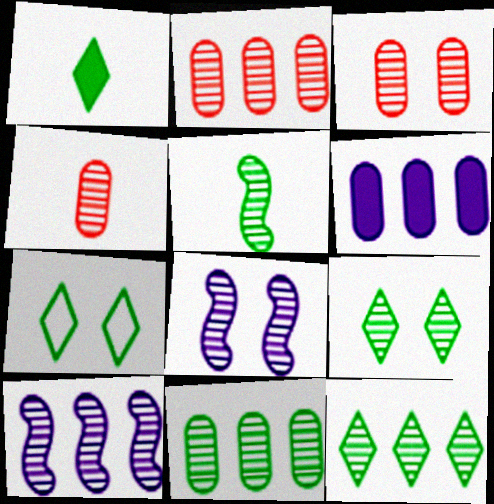[[1, 7, 12], 
[2, 3, 4], 
[2, 10, 12], 
[3, 8, 9], 
[4, 8, 12], 
[4, 9, 10], 
[5, 9, 11]]